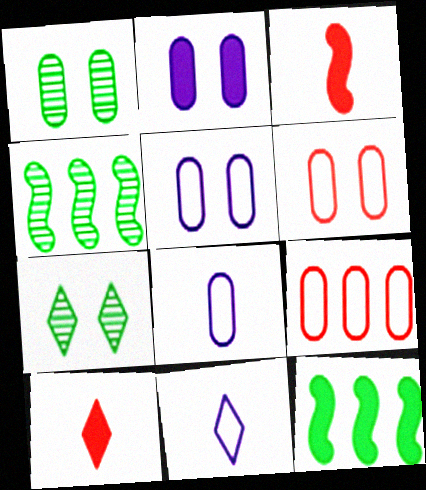[[1, 2, 6], 
[2, 10, 12], 
[4, 5, 10]]